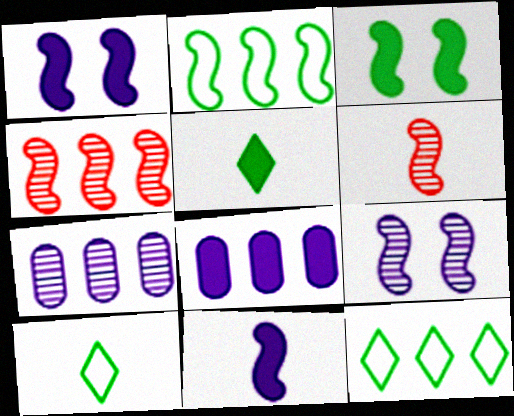[[1, 2, 6], 
[4, 8, 12]]